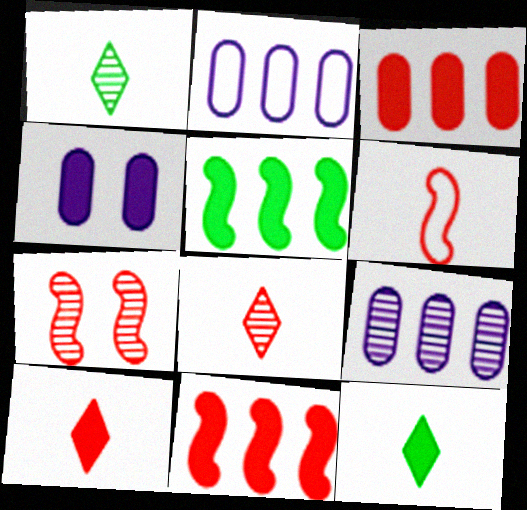[[1, 7, 9], 
[2, 7, 12], 
[4, 5, 10], 
[4, 11, 12], 
[6, 7, 11]]